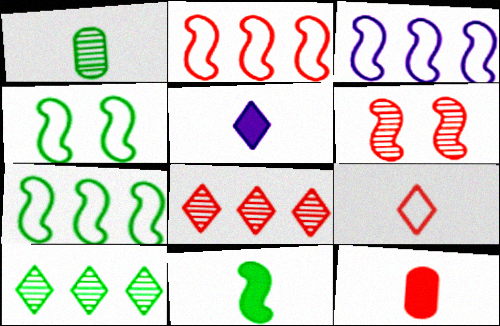[[2, 3, 7], 
[3, 6, 11], 
[5, 11, 12]]